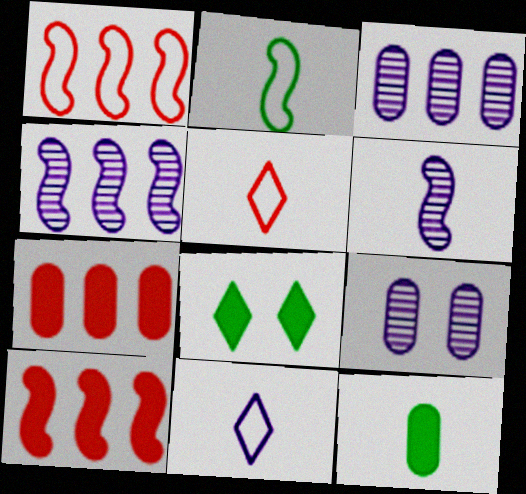[[5, 6, 12]]